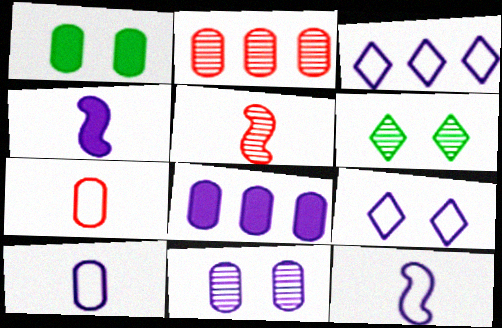[[1, 2, 10], 
[1, 3, 5], 
[3, 4, 11], 
[8, 10, 11]]